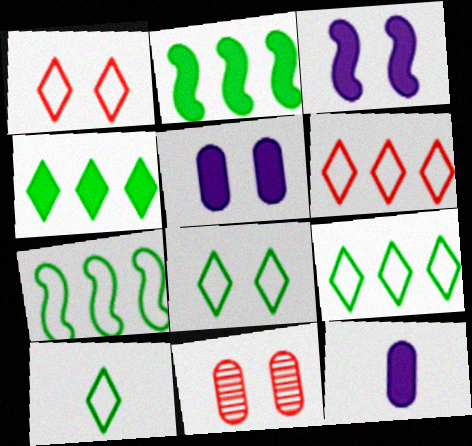[[3, 8, 11], 
[8, 9, 10]]